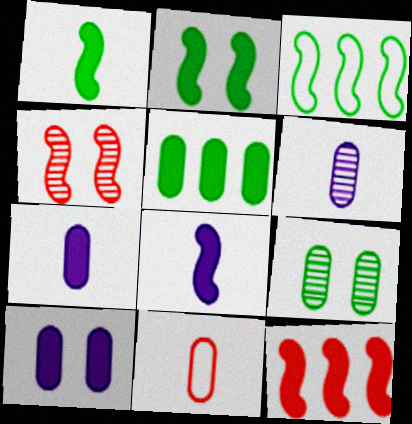[[2, 8, 12], 
[3, 4, 8]]